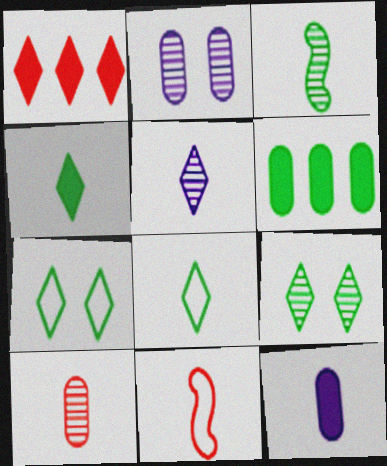[[1, 5, 7], 
[3, 5, 10], 
[3, 6, 7]]